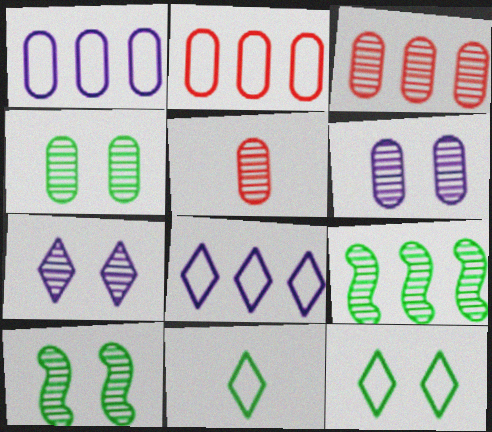[[5, 7, 9]]